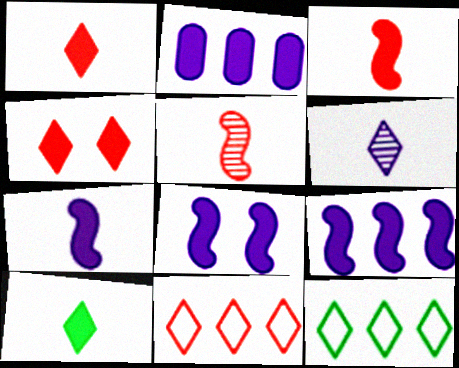[[4, 6, 12], 
[7, 8, 9]]